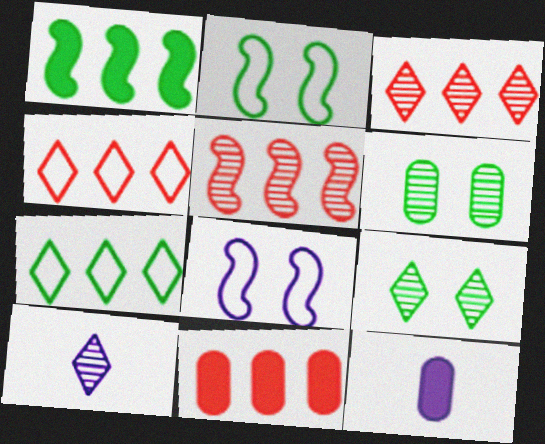[[2, 3, 12], 
[2, 10, 11], 
[3, 9, 10], 
[4, 5, 11], 
[5, 6, 10]]